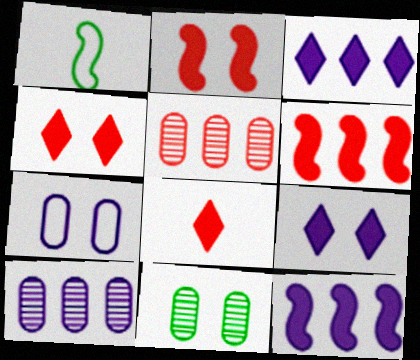[[1, 4, 10], 
[1, 5, 9]]